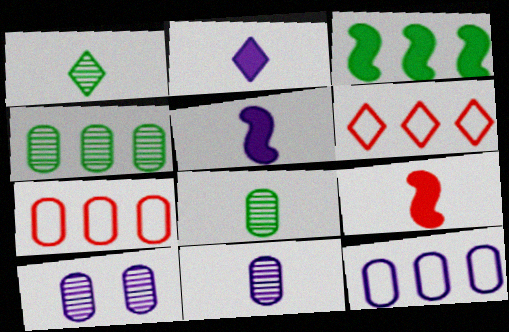[]